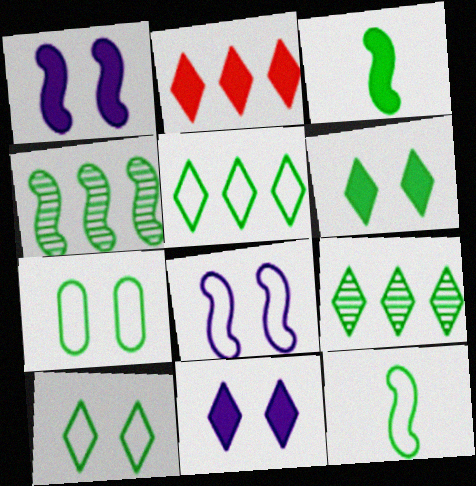[[3, 7, 9], 
[5, 7, 12]]